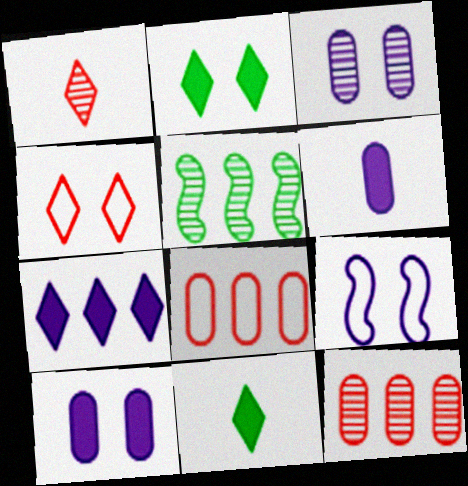[[1, 3, 5], 
[4, 5, 6], 
[5, 7, 8], 
[9, 11, 12]]